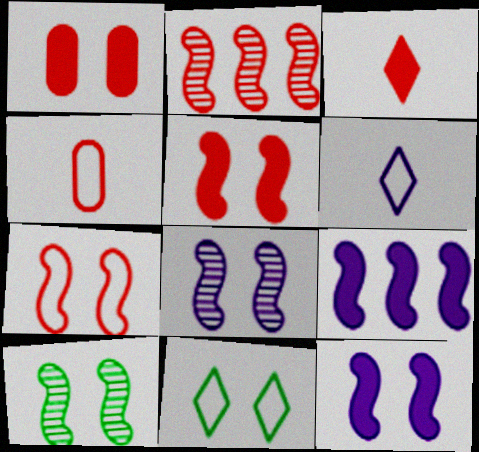[[1, 8, 11], 
[7, 10, 12]]